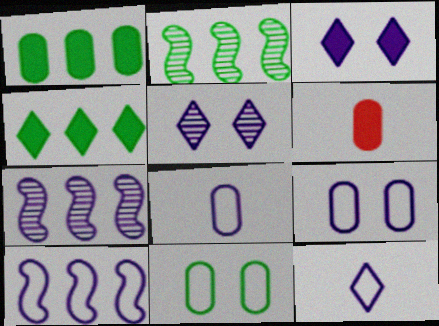[[3, 7, 8], 
[9, 10, 12]]